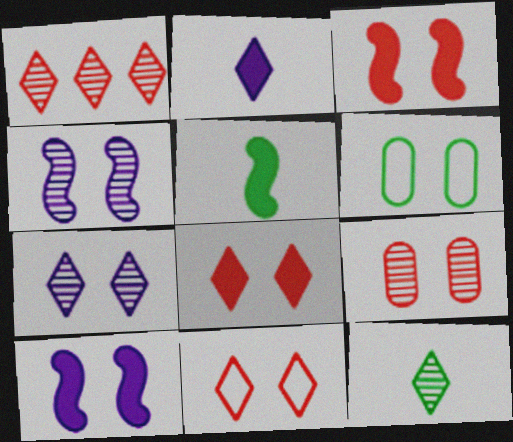[[1, 7, 12], 
[3, 6, 7], 
[3, 9, 11], 
[4, 6, 8]]